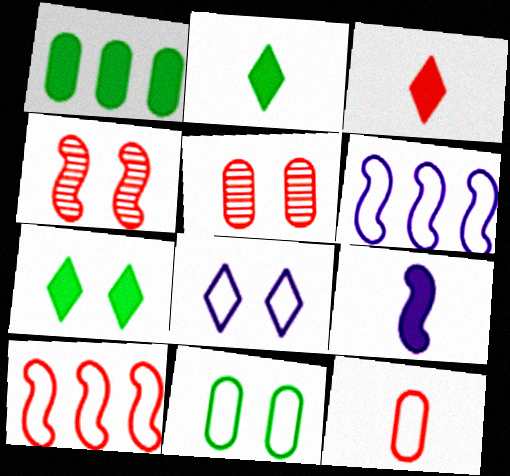[[2, 5, 6], 
[3, 5, 10]]